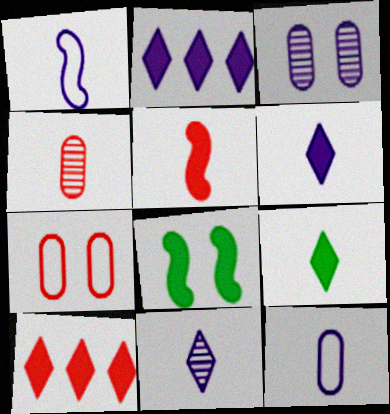[[1, 2, 3], 
[1, 4, 9]]